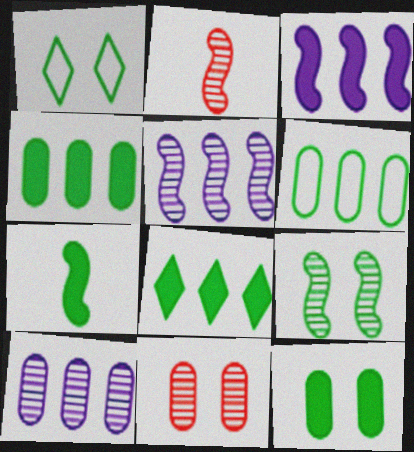[[1, 9, 12], 
[2, 5, 9], 
[7, 8, 12]]